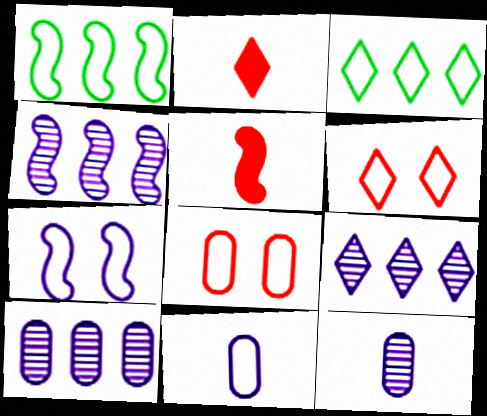[[1, 6, 11], 
[4, 9, 10]]